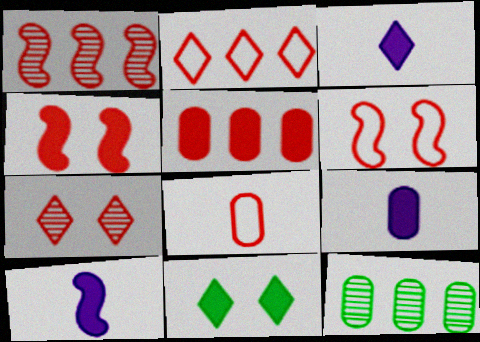[[1, 2, 5], 
[2, 6, 8], 
[3, 6, 12], 
[3, 9, 10], 
[5, 10, 11]]